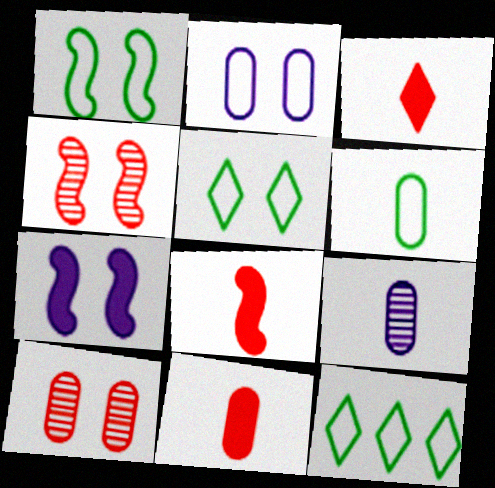[[1, 4, 7], 
[1, 6, 12], 
[3, 8, 11], 
[5, 7, 10], 
[6, 9, 11]]